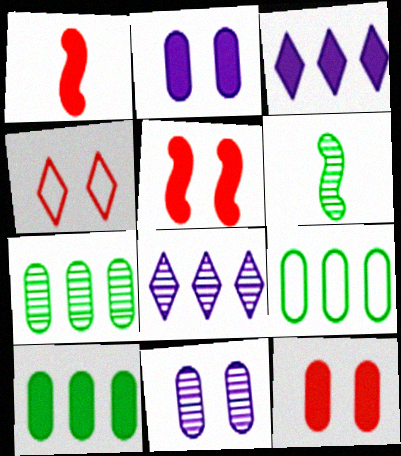[[7, 9, 10]]